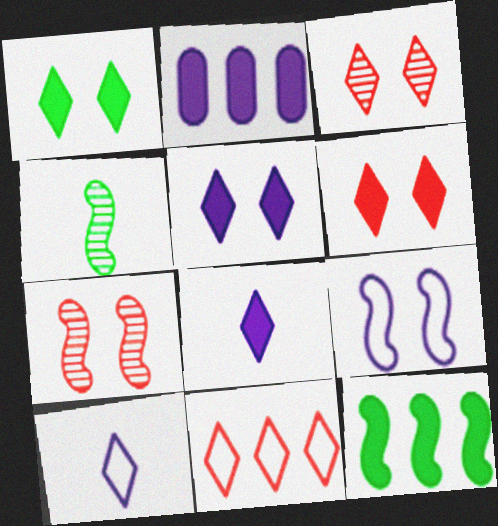[[1, 5, 6]]